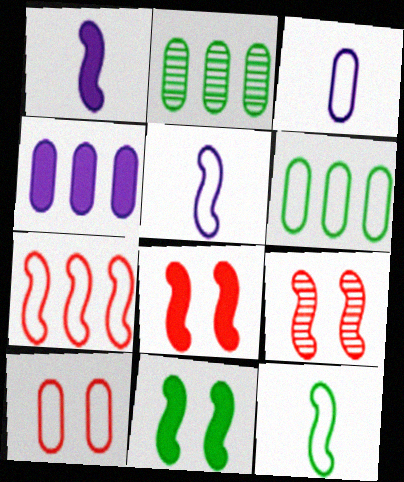[[3, 6, 10]]